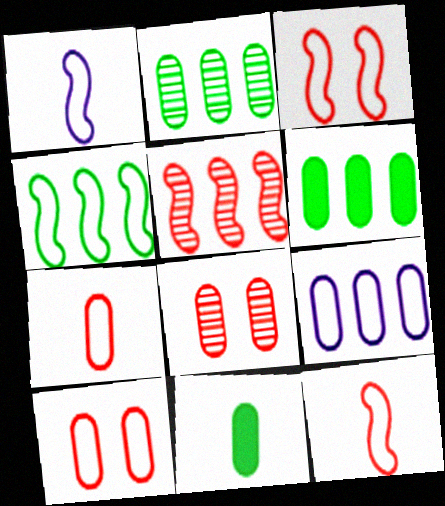[[1, 3, 4], 
[8, 9, 11]]